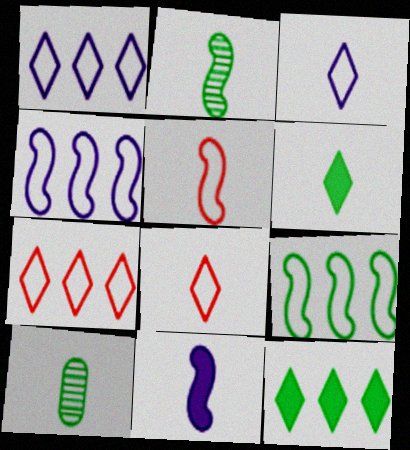[[2, 5, 11], 
[8, 10, 11]]